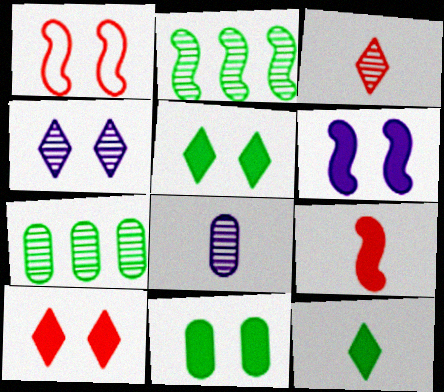[[1, 4, 11], 
[6, 10, 11]]